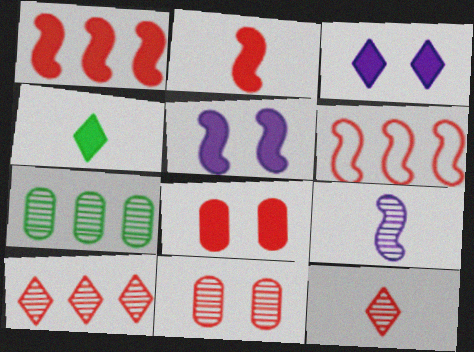[[6, 8, 12]]